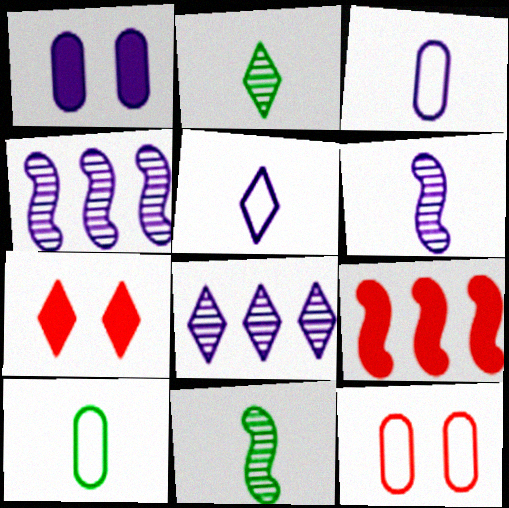[[1, 4, 5], 
[4, 7, 10]]